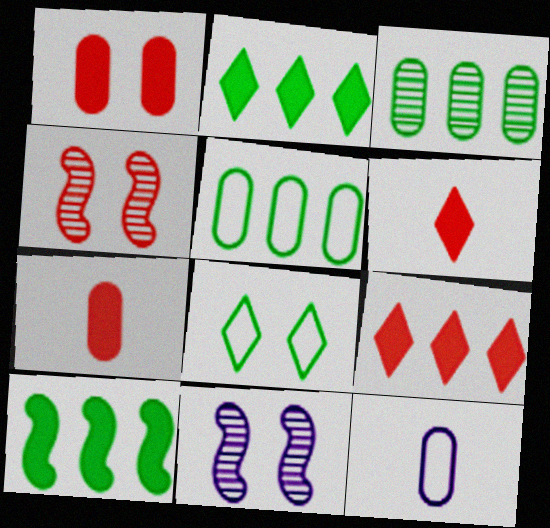[[1, 3, 12], 
[1, 8, 11], 
[2, 4, 12], 
[5, 6, 11]]